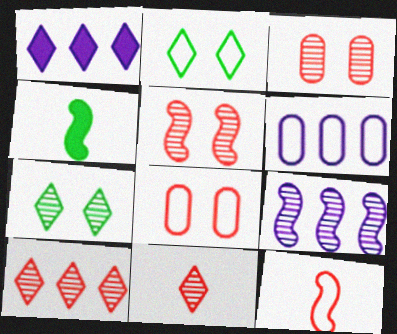[[1, 2, 11], 
[1, 6, 9], 
[2, 6, 12]]